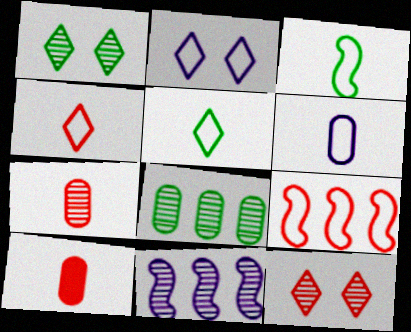[[1, 7, 11], 
[3, 4, 6], 
[9, 10, 12]]